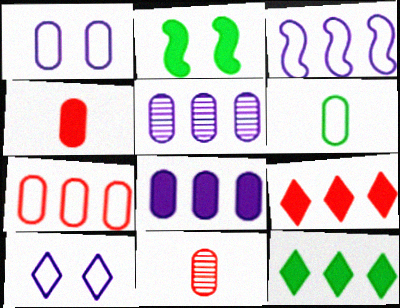[[1, 6, 7]]